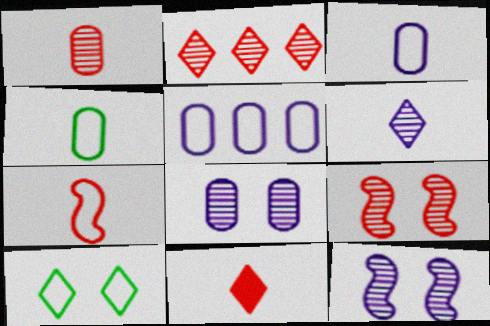[[1, 2, 9], 
[1, 7, 11], 
[5, 7, 10]]